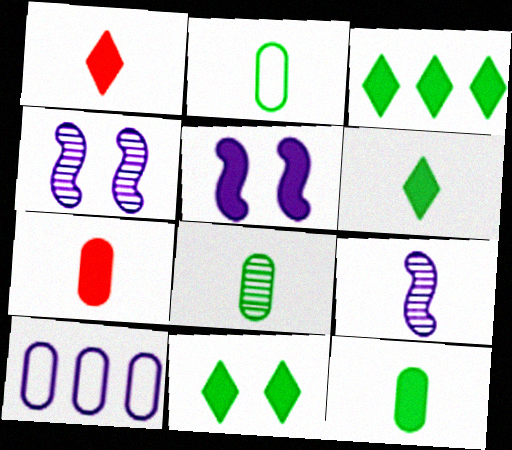[[1, 2, 9], 
[2, 8, 12], 
[3, 5, 7], 
[3, 6, 11]]